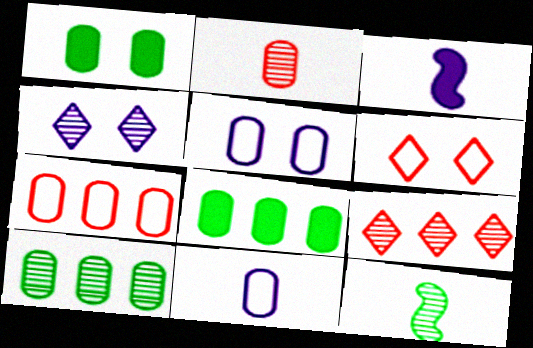[[2, 5, 8], 
[3, 6, 10]]